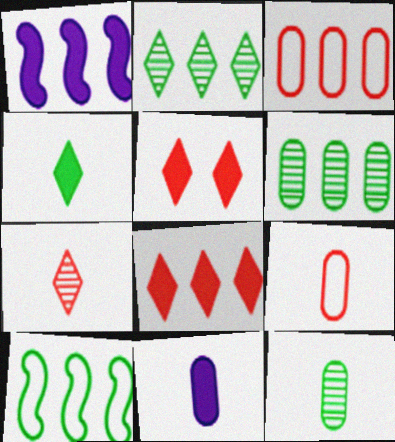[[1, 2, 3], 
[9, 11, 12]]